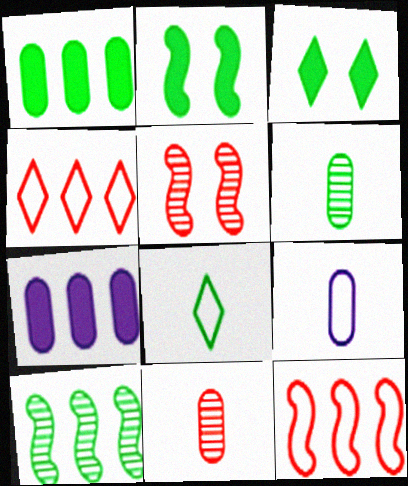[[4, 7, 10], 
[5, 7, 8]]